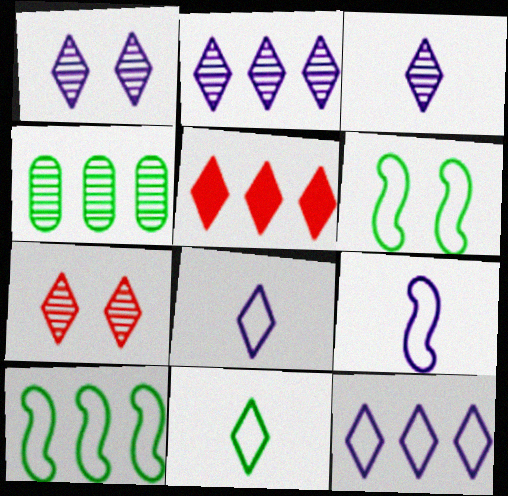[[1, 2, 3], 
[1, 5, 11]]